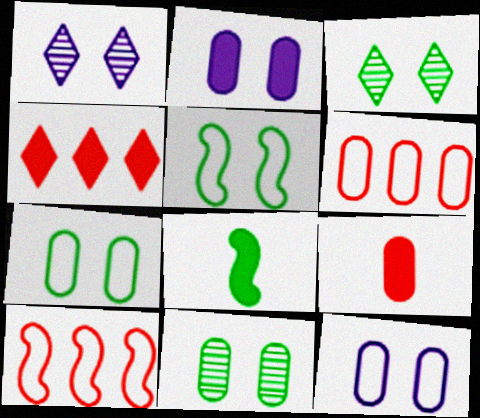[[1, 6, 8], 
[2, 4, 8]]